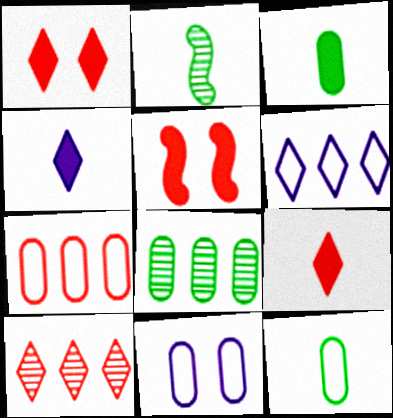[[7, 11, 12]]